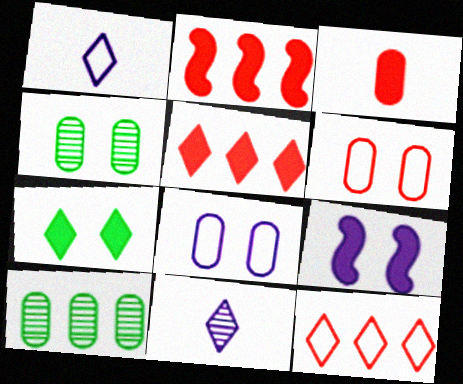[[1, 2, 4], 
[3, 8, 10], 
[7, 11, 12]]